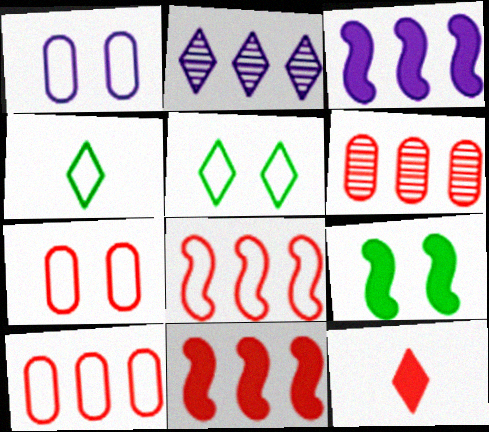[[1, 4, 8], 
[2, 5, 12]]